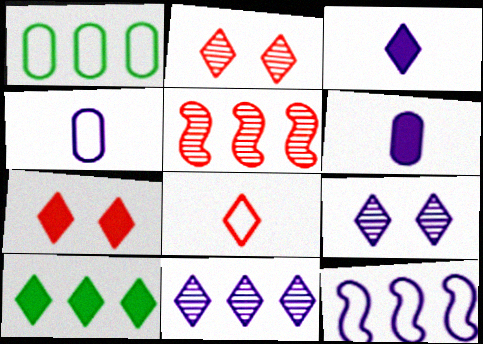[[3, 7, 10], 
[6, 9, 12], 
[8, 9, 10]]